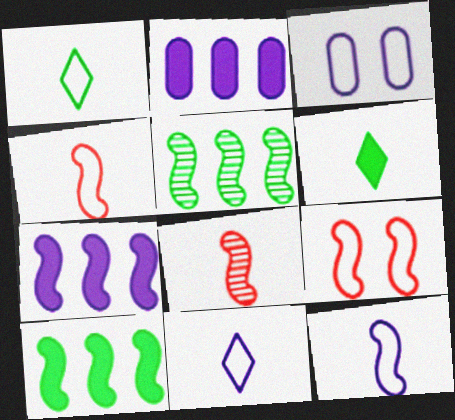[]